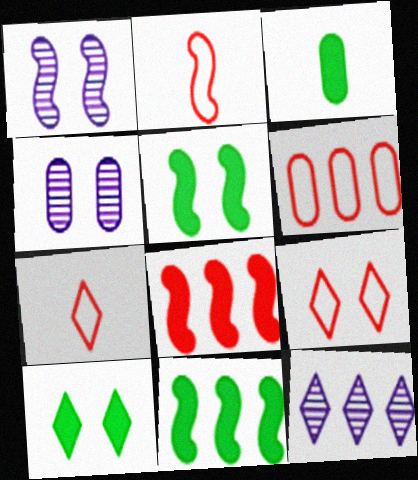[[1, 2, 11], 
[2, 6, 9], 
[3, 4, 6], 
[3, 10, 11], 
[4, 5, 9], 
[4, 7, 11], 
[6, 11, 12], 
[7, 10, 12]]